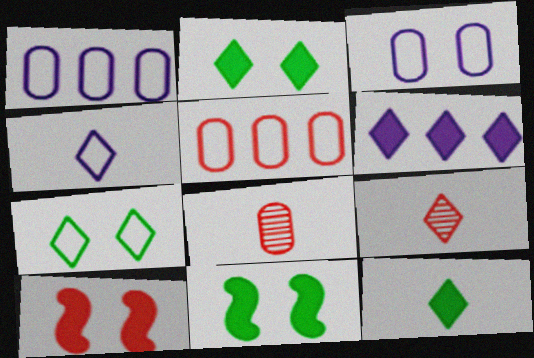[[1, 9, 11], 
[4, 9, 12], 
[5, 9, 10], 
[6, 7, 9]]